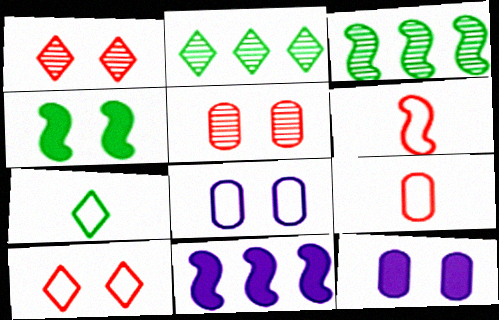[[1, 4, 8], 
[2, 6, 12], 
[5, 7, 11]]